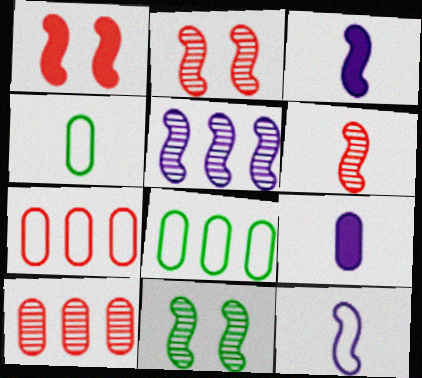[[5, 6, 11]]